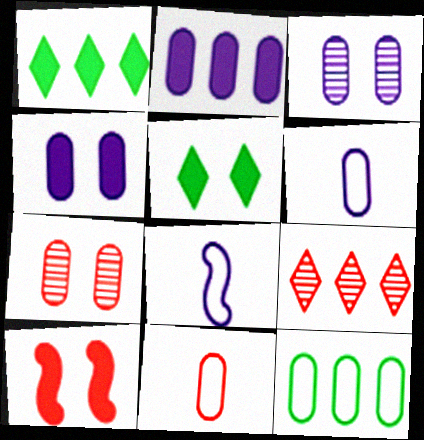[[1, 7, 8], 
[2, 3, 6], 
[4, 5, 10], 
[9, 10, 11]]